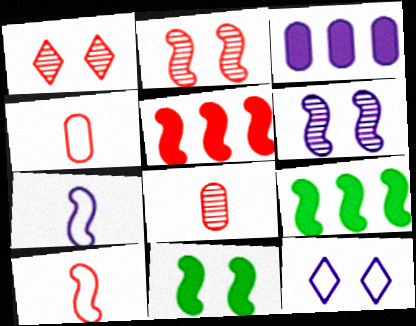[[1, 4, 5], 
[2, 5, 10], 
[2, 7, 9], 
[6, 9, 10], 
[8, 9, 12]]